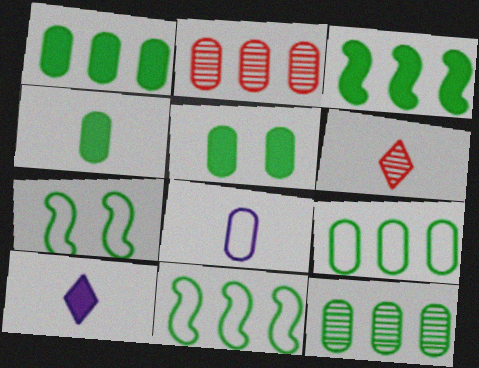[[1, 4, 5], 
[1, 9, 12], 
[2, 5, 8], 
[2, 7, 10]]